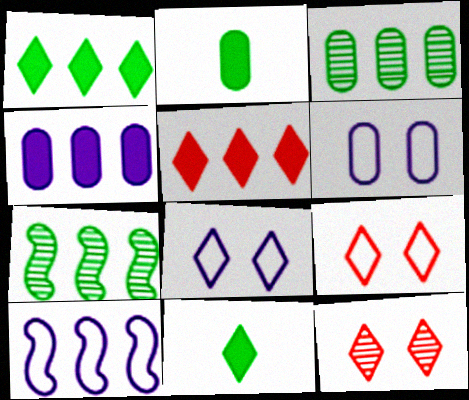[[2, 10, 12], 
[3, 5, 10]]